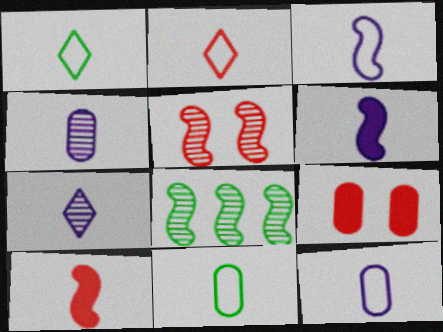[[1, 4, 10], 
[2, 3, 11], 
[6, 7, 12], 
[7, 10, 11]]